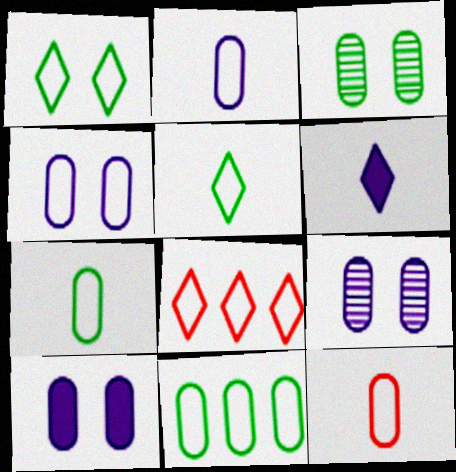[[2, 7, 12], 
[4, 9, 10], 
[4, 11, 12]]